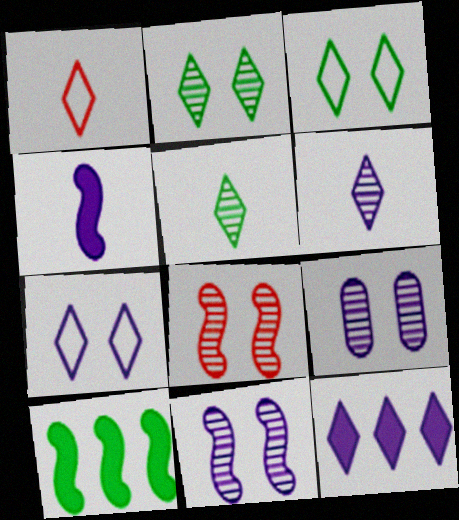[[1, 2, 12], 
[1, 9, 10], 
[2, 8, 9], 
[6, 7, 12]]